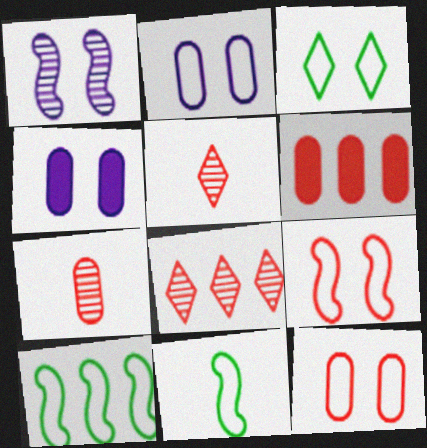[[2, 3, 9], 
[4, 5, 10], 
[4, 8, 11], 
[5, 6, 9], 
[6, 7, 12]]